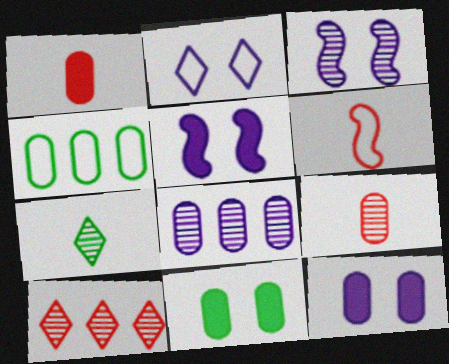[[2, 3, 12], 
[2, 4, 6], 
[4, 9, 12]]